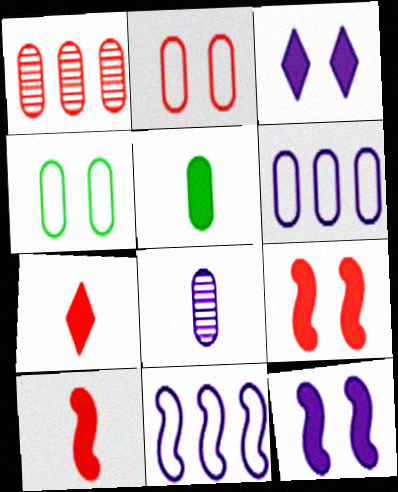[[3, 8, 11]]